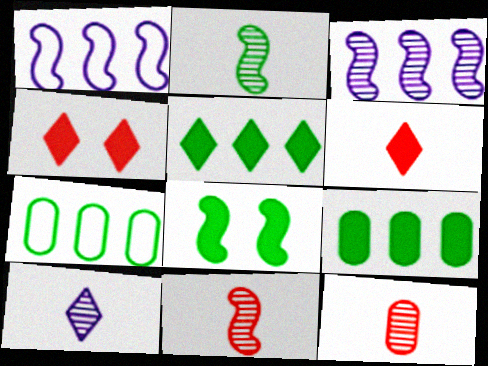[[1, 8, 11], 
[2, 10, 12]]